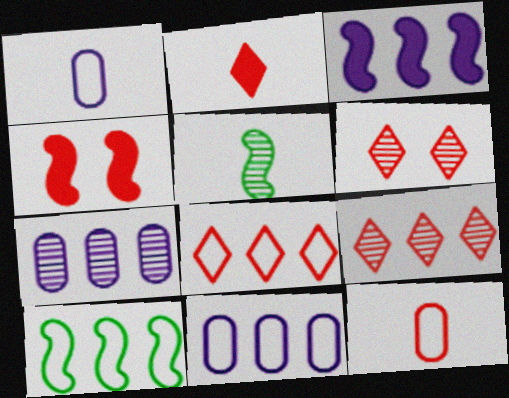[[1, 2, 5], 
[2, 6, 8], 
[4, 9, 12], 
[5, 6, 7], 
[8, 10, 11]]